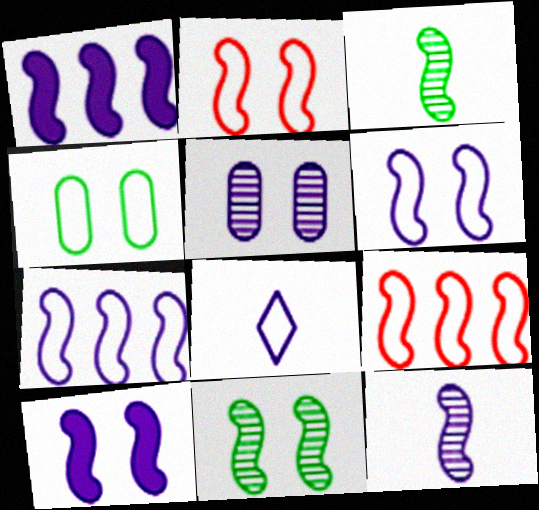[[1, 2, 3], 
[1, 5, 8], 
[1, 6, 12], 
[2, 10, 11], 
[3, 9, 10], 
[4, 8, 9], 
[7, 10, 12]]